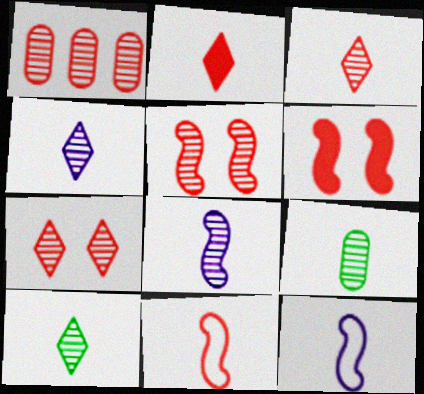[[1, 3, 5], 
[2, 9, 12], 
[3, 4, 10], 
[3, 8, 9]]